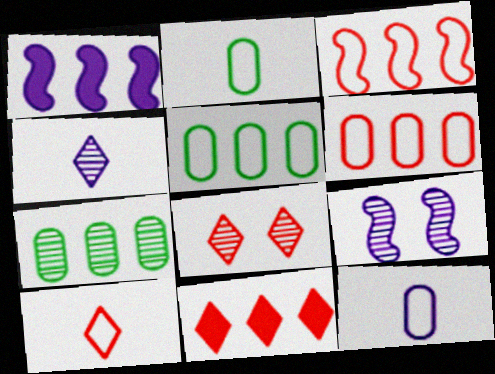[[1, 2, 8], 
[2, 9, 11], 
[8, 10, 11]]